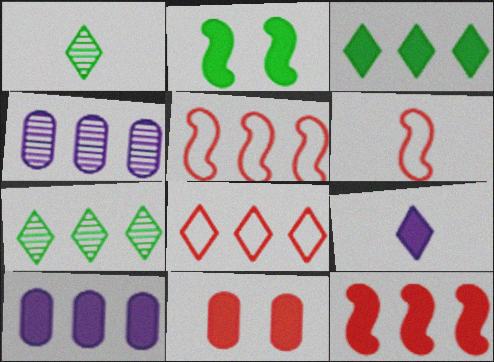[[3, 4, 5], 
[3, 10, 12], 
[5, 7, 10]]